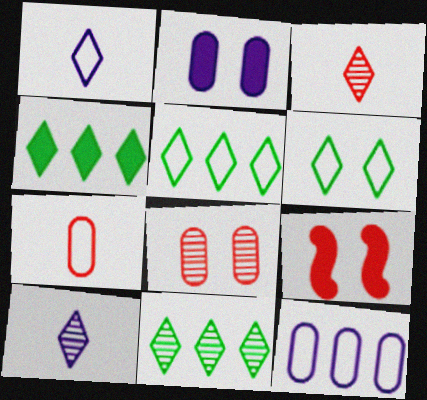[[4, 5, 11]]